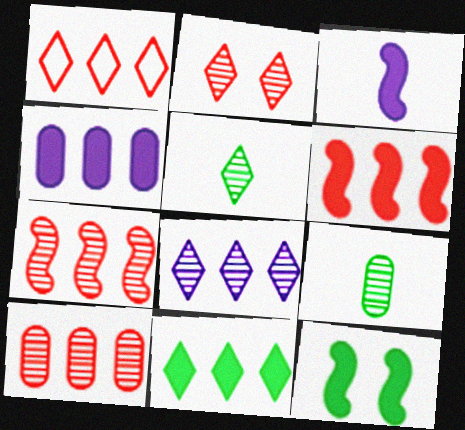[[1, 6, 10], 
[1, 8, 11], 
[2, 5, 8], 
[3, 6, 12], 
[4, 6, 11]]